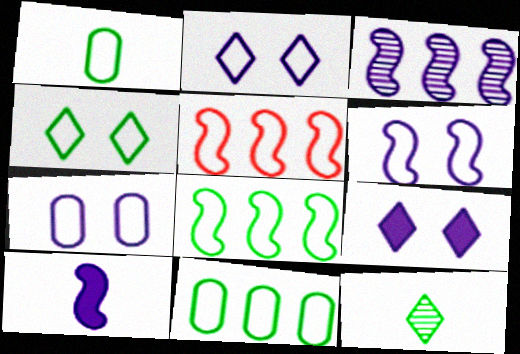[[1, 2, 5], 
[1, 4, 8], 
[2, 6, 7], 
[3, 6, 10]]